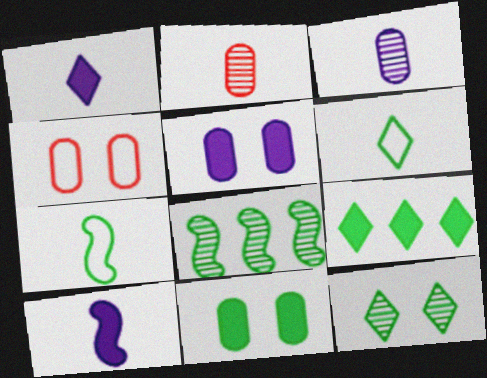[[1, 2, 7], 
[1, 4, 8], 
[2, 6, 10], 
[6, 8, 11], 
[6, 9, 12]]